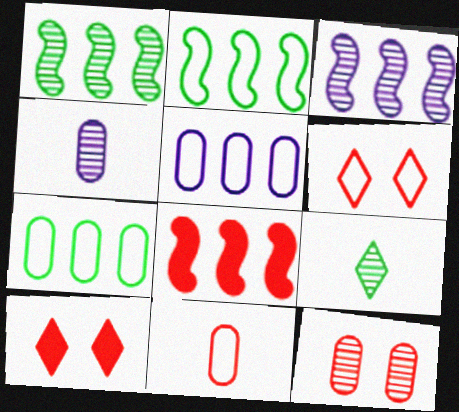[[2, 3, 8], 
[2, 4, 10], 
[3, 9, 12]]